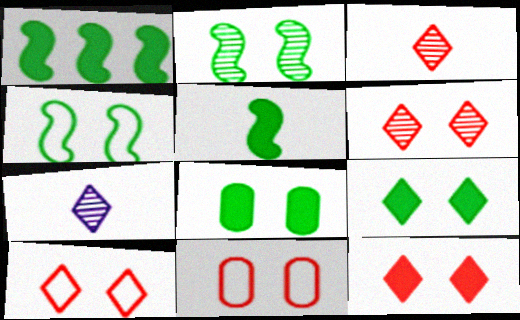[[1, 7, 11], 
[6, 10, 12]]